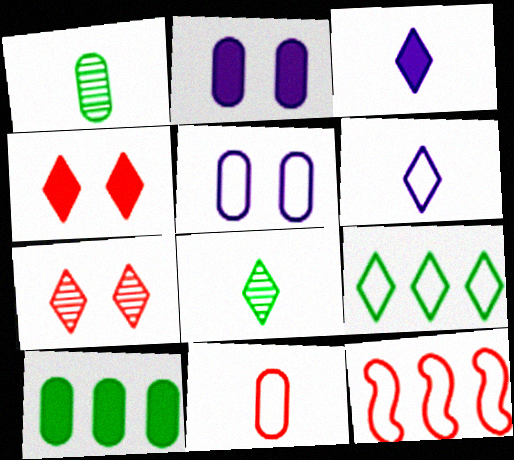[[2, 8, 12], 
[3, 7, 9]]